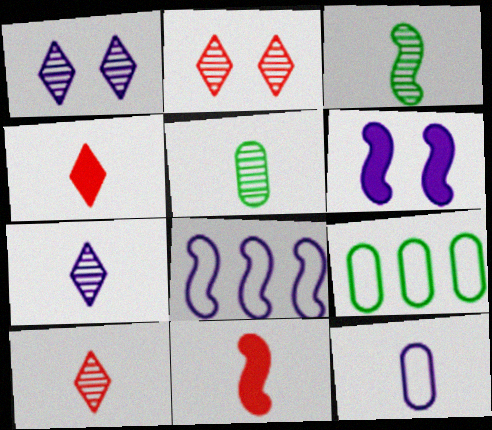[[1, 9, 11], 
[3, 4, 12], 
[6, 9, 10]]